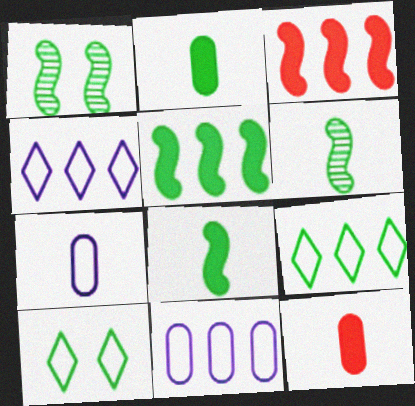[[1, 2, 9], 
[1, 4, 12]]